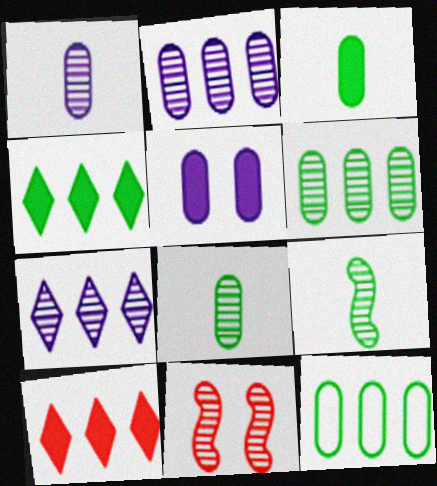[[7, 8, 11]]